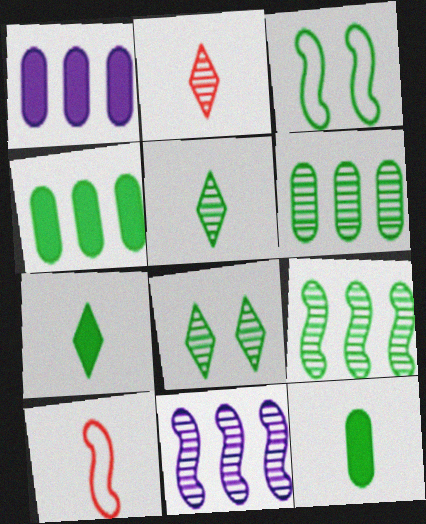[[1, 2, 3], 
[1, 8, 10], 
[3, 4, 5], 
[3, 6, 7]]